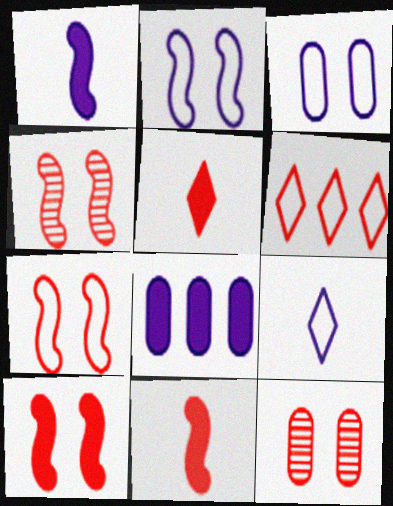[[4, 7, 10], 
[6, 11, 12]]